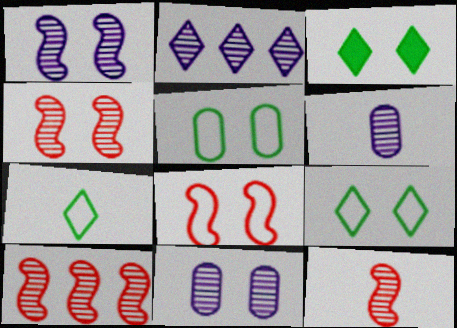[[1, 2, 6], 
[3, 8, 11], 
[4, 10, 12]]